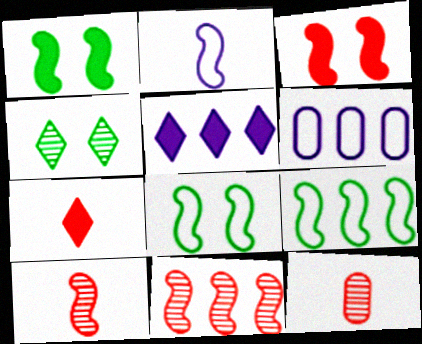[[1, 2, 11], 
[5, 8, 12]]